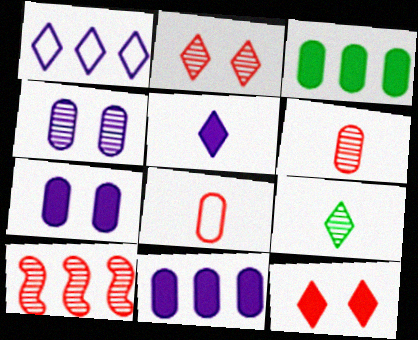[[1, 3, 10], 
[1, 9, 12], 
[2, 6, 10], 
[3, 4, 8], 
[4, 9, 10], 
[8, 10, 12]]